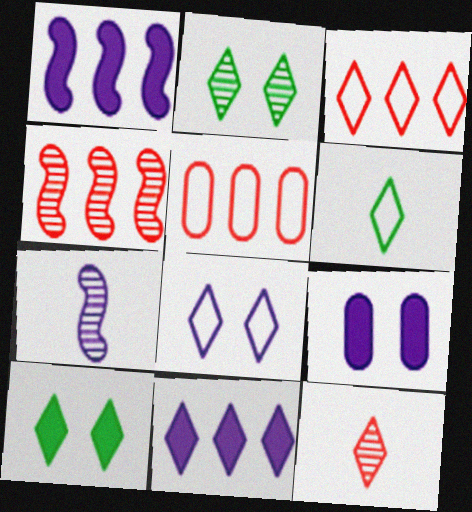[[3, 6, 8], 
[4, 6, 9], 
[5, 7, 10]]